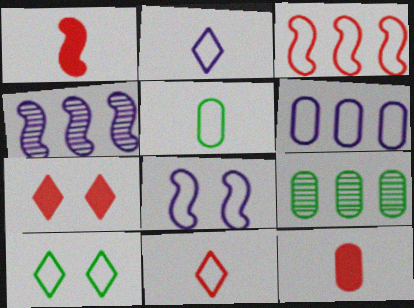[[2, 6, 8], 
[4, 5, 7], 
[4, 10, 12]]